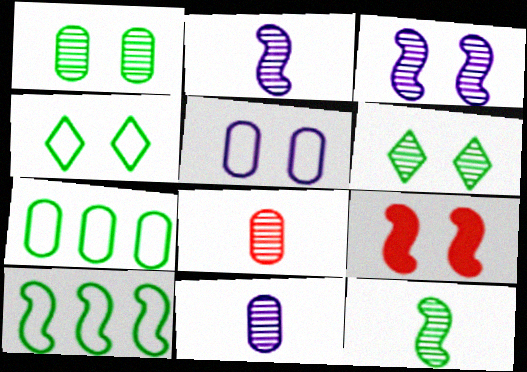[[2, 9, 10], 
[5, 6, 9]]